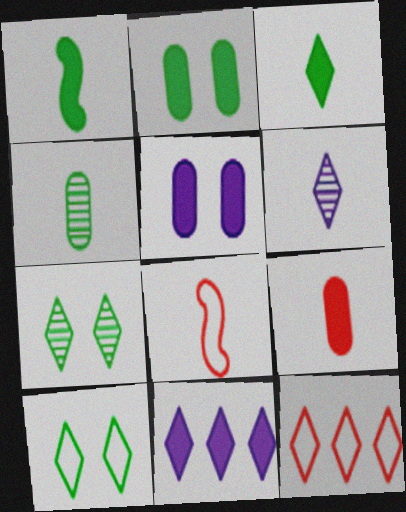[]